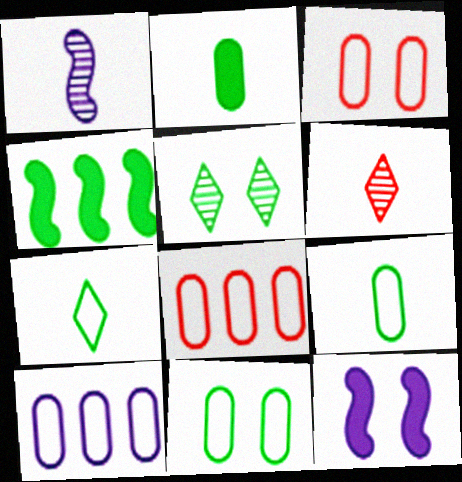[[3, 5, 12], 
[3, 9, 10], 
[4, 5, 9]]